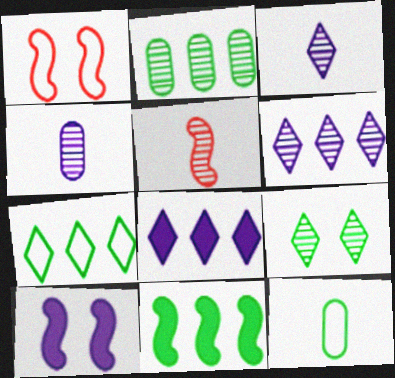[[2, 7, 11], 
[9, 11, 12]]